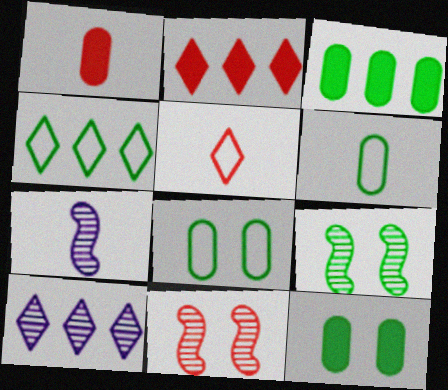[[2, 4, 10], 
[2, 7, 8]]